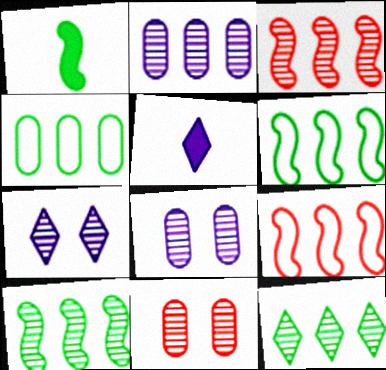[[2, 3, 12], 
[5, 6, 11]]